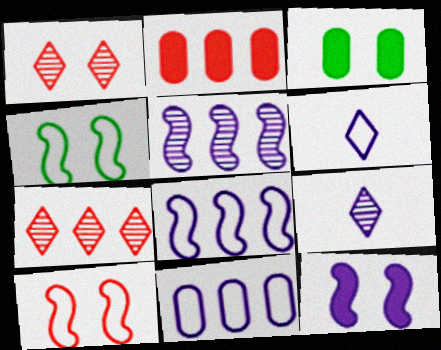[[2, 4, 9], 
[9, 11, 12]]